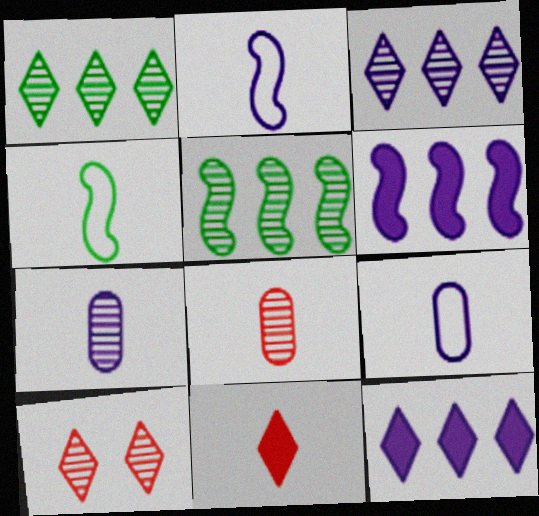[[4, 7, 11], 
[5, 7, 10]]